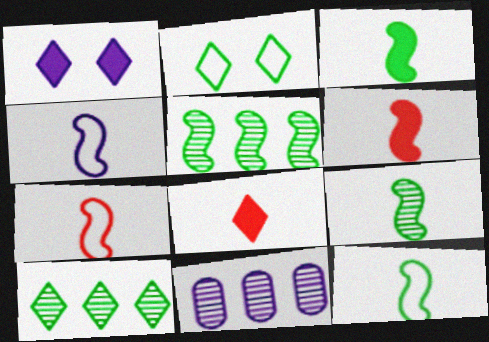[[1, 4, 11], 
[2, 6, 11], 
[3, 9, 12], 
[4, 6, 9], 
[4, 7, 12]]